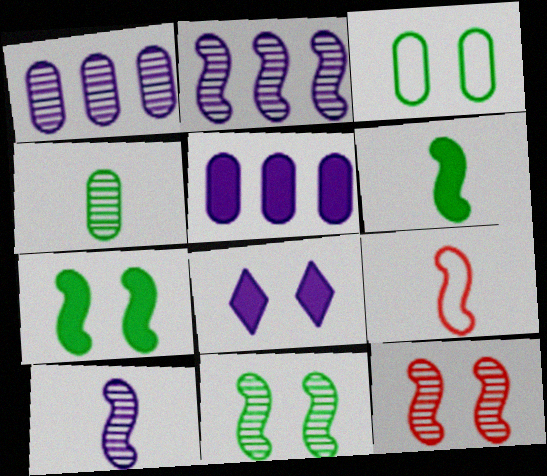[[2, 7, 9], 
[3, 8, 12], 
[6, 9, 10]]